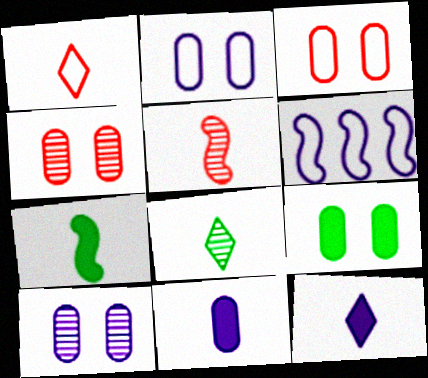[[1, 8, 12], 
[2, 4, 9], 
[3, 9, 10], 
[6, 10, 12]]